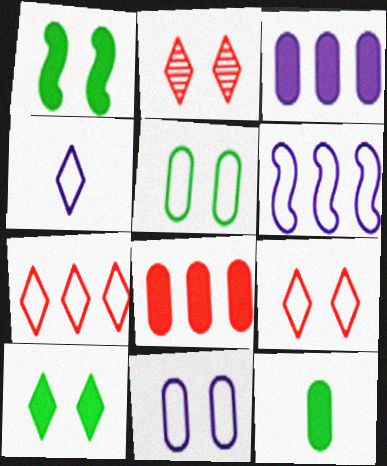[[1, 2, 11], 
[2, 6, 12], 
[4, 6, 11]]